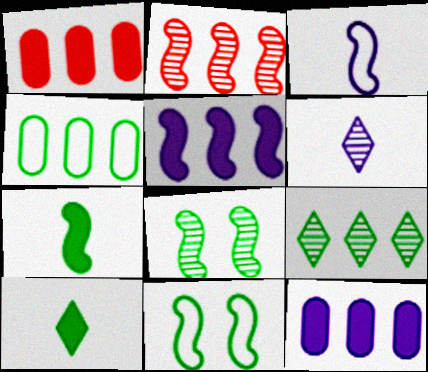[[1, 6, 11], 
[4, 8, 10]]